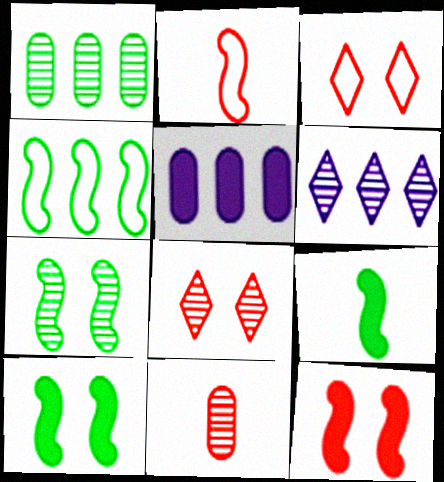[[4, 7, 9], 
[6, 7, 11]]